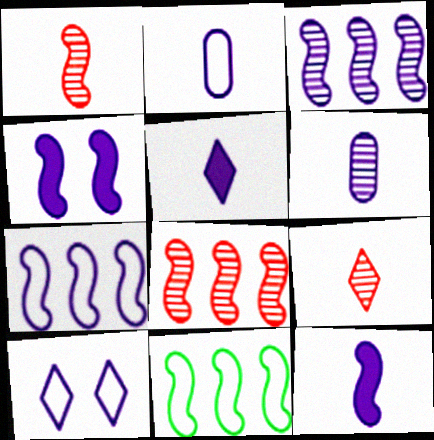[[1, 4, 11], 
[2, 7, 10]]